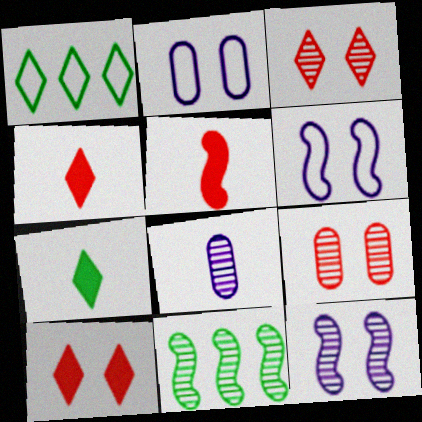[[2, 4, 11], 
[3, 8, 11], 
[5, 6, 11]]